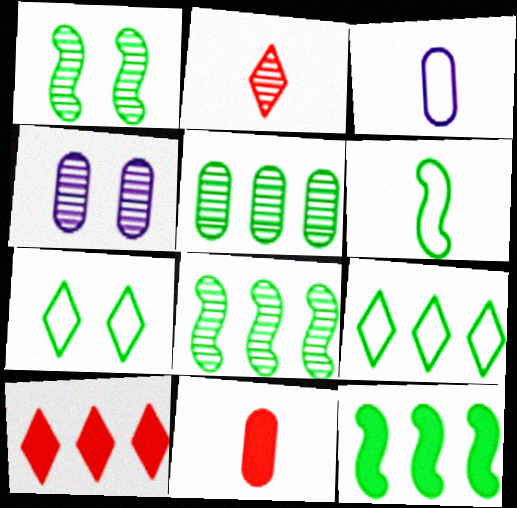[[1, 3, 10], 
[1, 6, 12], 
[2, 4, 8], 
[4, 6, 10], 
[5, 9, 12]]